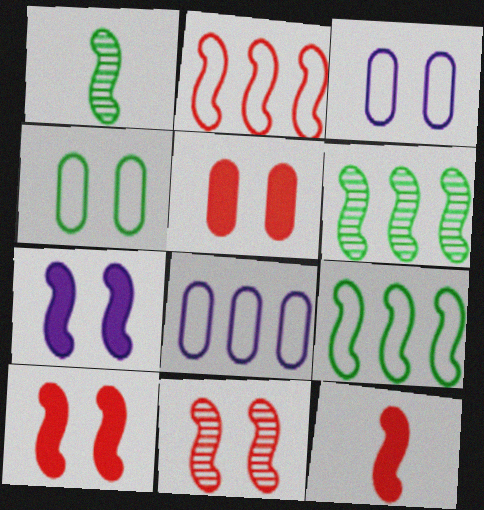[[1, 2, 7], 
[2, 11, 12]]